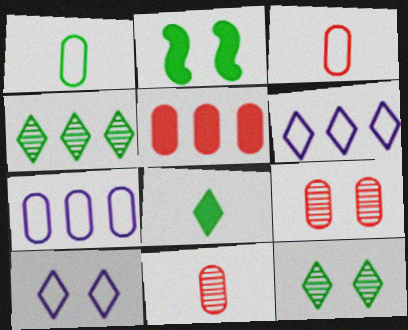[[1, 2, 4], 
[2, 6, 11], 
[2, 9, 10], 
[3, 5, 9]]